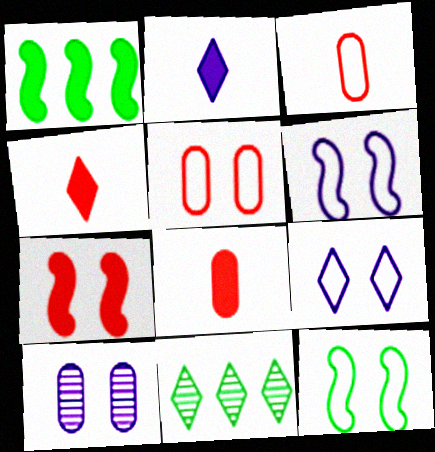[[4, 9, 11], 
[5, 9, 12], 
[6, 8, 11]]